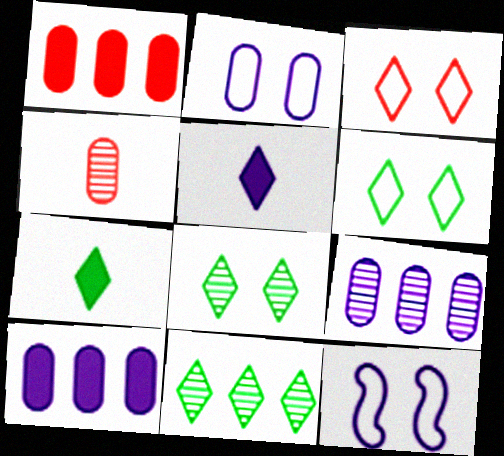[[3, 5, 11], 
[5, 9, 12], 
[6, 7, 11]]